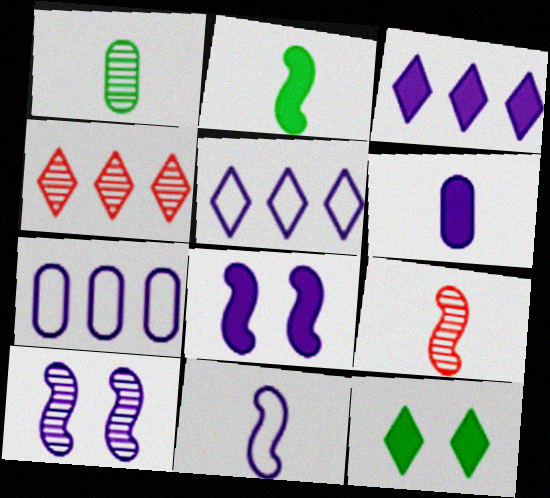[[1, 4, 10], 
[2, 9, 11], 
[3, 6, 8], 
[5, 6, 10], 
[7, 9, 12]]